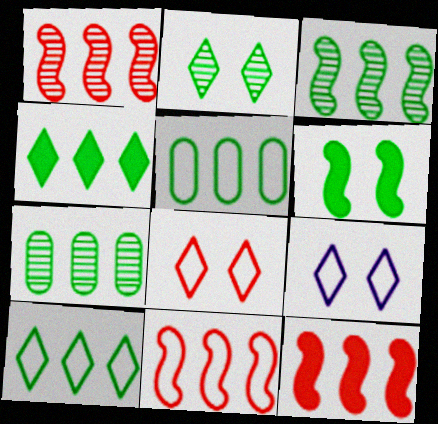[[1, 11, 12], 
[3, 4, 5]]